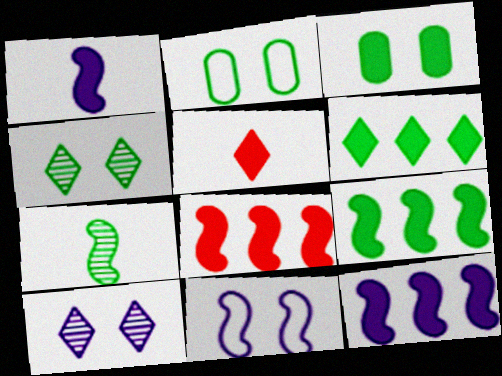[[2, 6, 7], 
[3, 5, 12], 
[7, 8, 11], 
[8, 9, 12]]